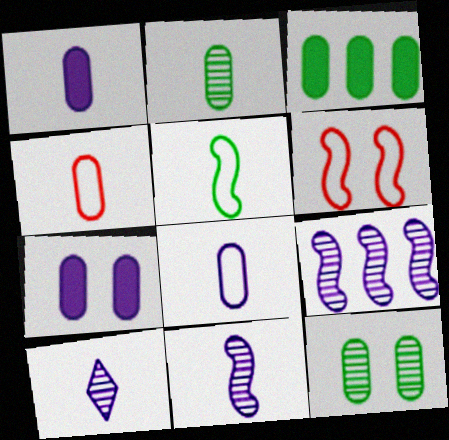[[1, 2, 4], 
[3, 6, 10]]